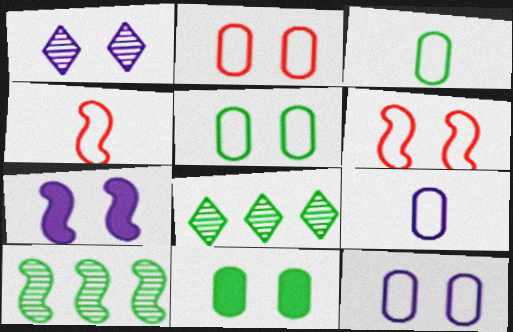[[1, 6, 11], 
[1, 7, 12], 
[2, 5, 12], 
[4, 7, 10]]